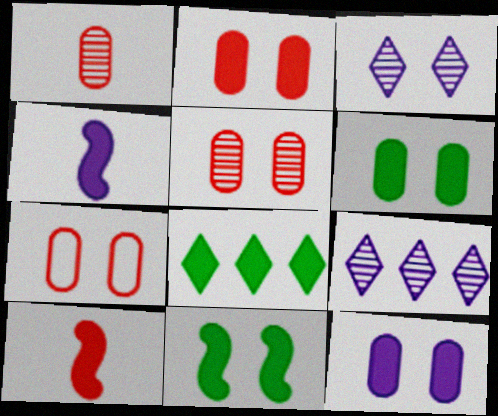[[2, 4, 8], 
[2, 5, 7], 
[2, 6, 12], 
[3, 7, 11], 
[8, 10, 12]]